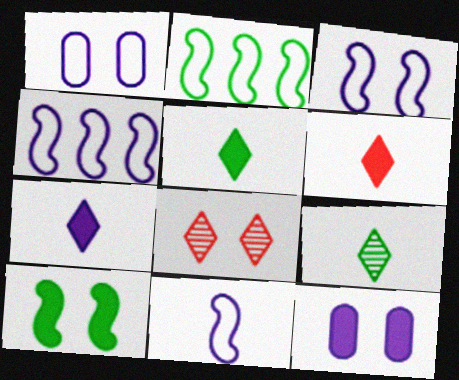[[1, 8, 10], 
[3, 4, 11], 
[5, 6, 7]]